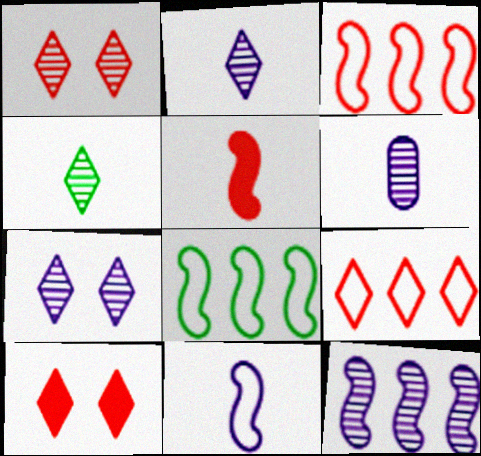[[6, 7, 12], 
[6, 8, 10]]